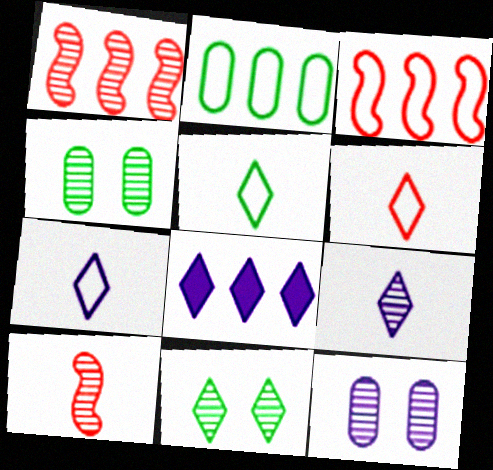[[1, 2, 8], 
[1, 4, 9], 
[5, 6, 7], 
[6, 8, 11]]